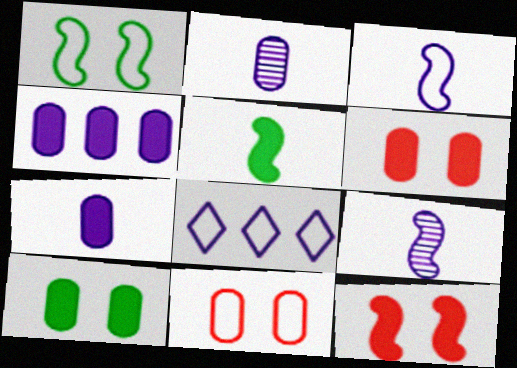[]